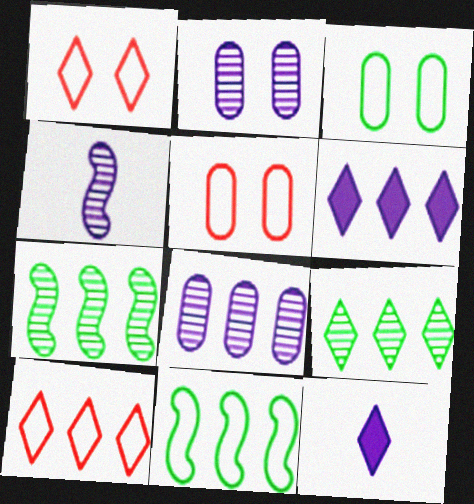[[1, 9, 12], 
[5, 7, 12], 
[6, 9, 10]]